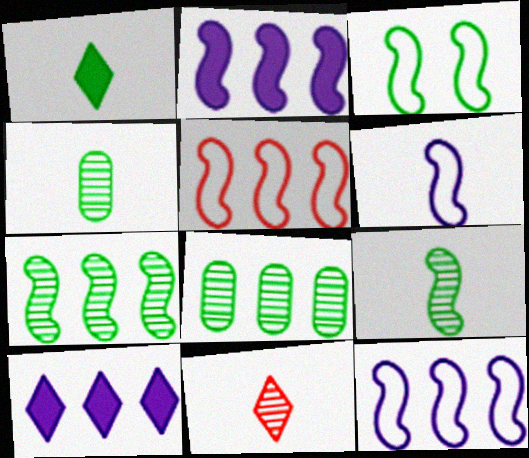[[1, 3, 8], 
[2, 5, 7], 
[3, 5, 6], 
[5, 8, 10]]